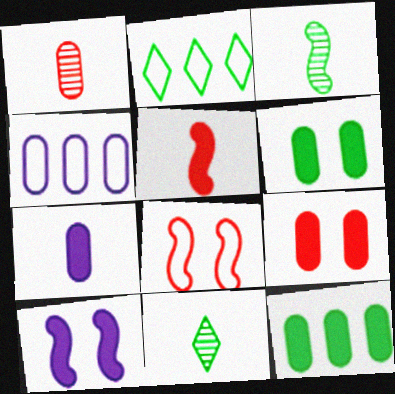[[1, 2, 10], 
[1, 4, 6], 
[2, 3, 6], 
[7, 9, 12]]